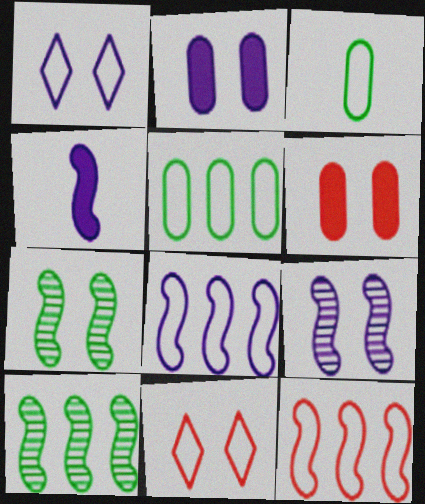[[1, 2, 9], 
[1, 3, 12], 
[1, 6, 7], 
[2, 7, 11], 
[3, 8, 11], 
[4, 7, 12], 
[4, 8, 9]]